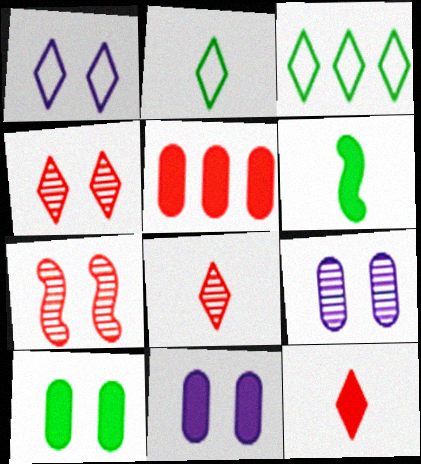[[1, 7, 10]]